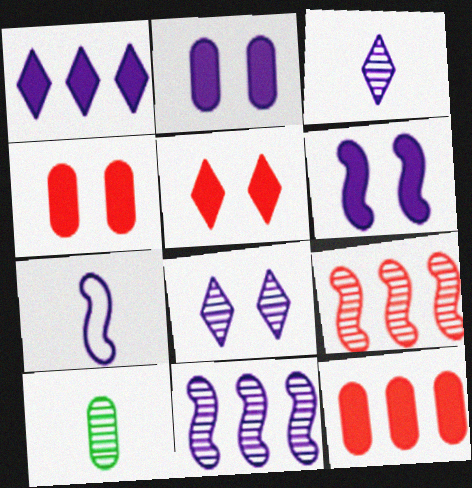[[6, 7, 11], 
[8, 9, 10]]